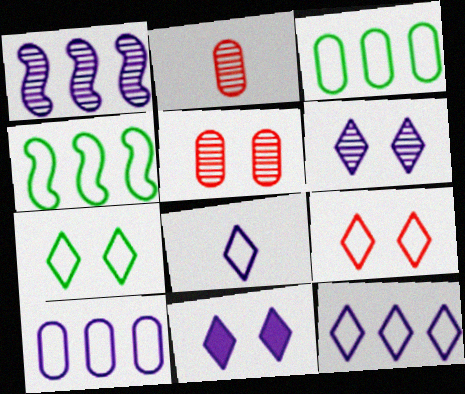[[2, 4, 11]]